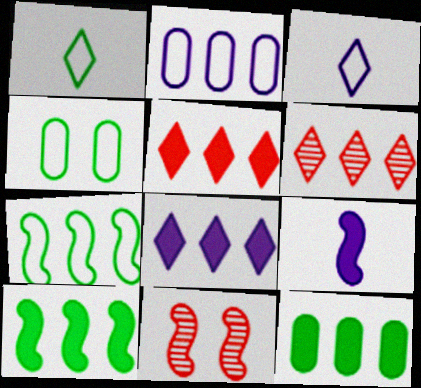[[1, 4, 7], 
[2, 6, 10], 
[3, 11, 12], 
[4, 6, 9], 
[7, 9, 11]]